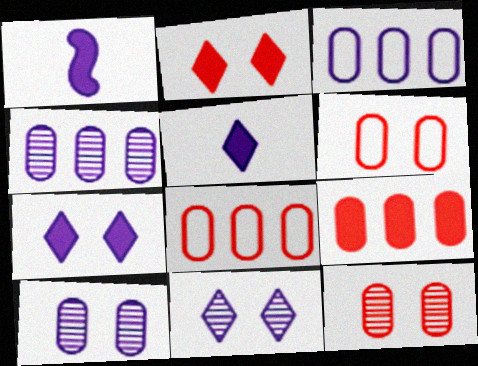[[1, 3, 11]]